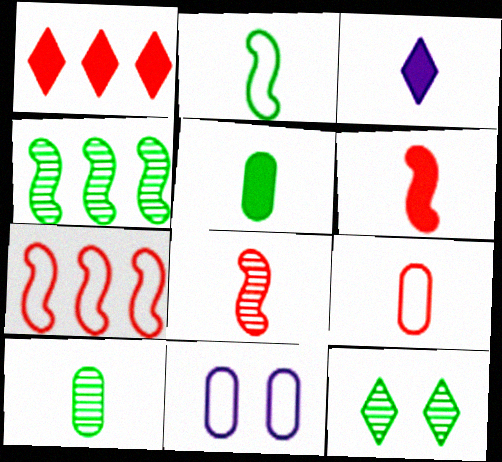[[3, 5, 6], 
[4, 10, 12]]